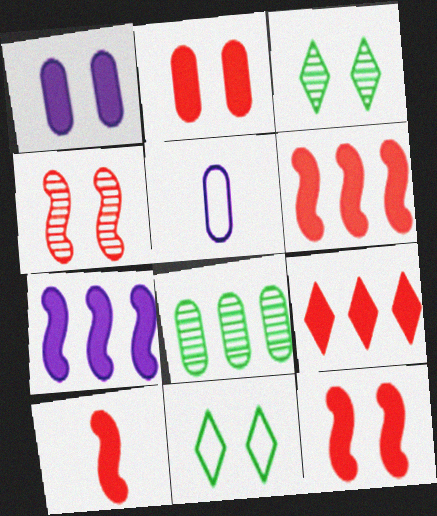[[1, 4, 11], 
[2, 5, 8], 
[2, 9, 10], 
[3, 5, 6], 
[6, 10, 12]]